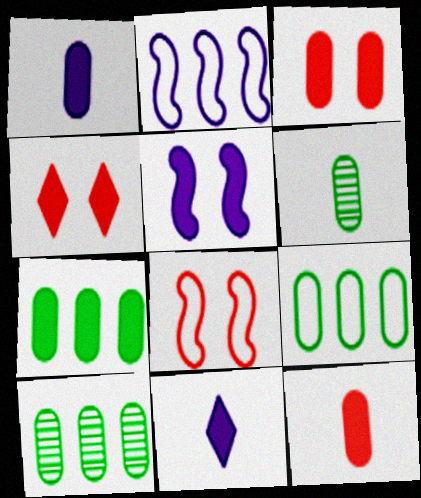[[1, 3, 7], 
[2, 4, 6], 
[7, 9, 10], 
[8, 10, 11]]